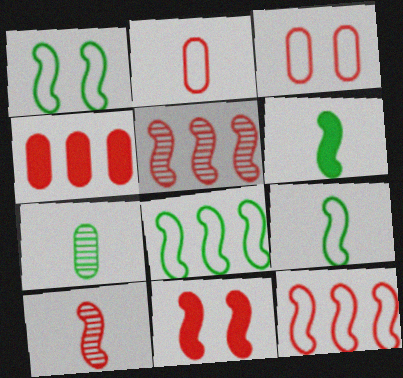[[1, 8, 9], 
[10, 11, 12]]